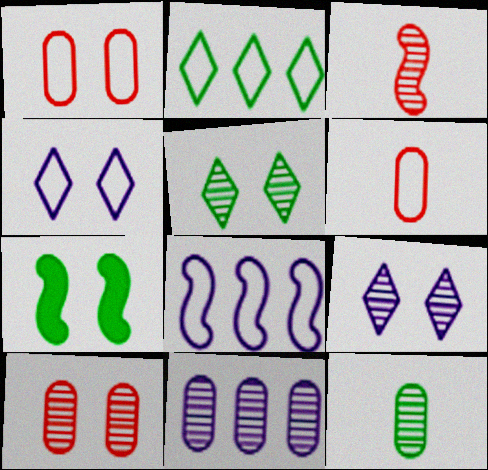[[1, 7, 9], 
[2, 7, 12], 
[3, 5, 11], 
[3, 7, 8], 
[4, 7, 10], 
[10, 11, 12]]